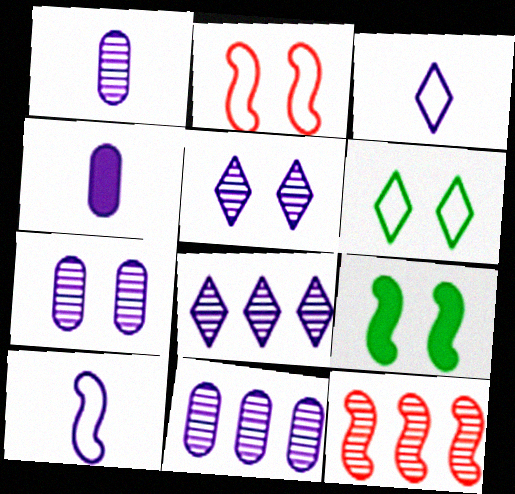[[1, 7, 11], 
[4, 6, 12], 
[9, 10, 12]]